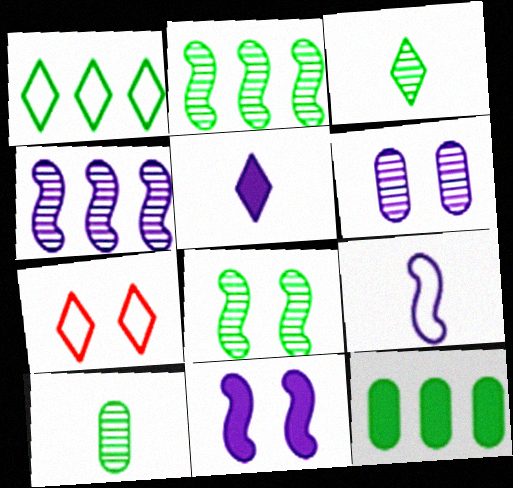[[1, 2, 12], 
[4, 9, 11]]